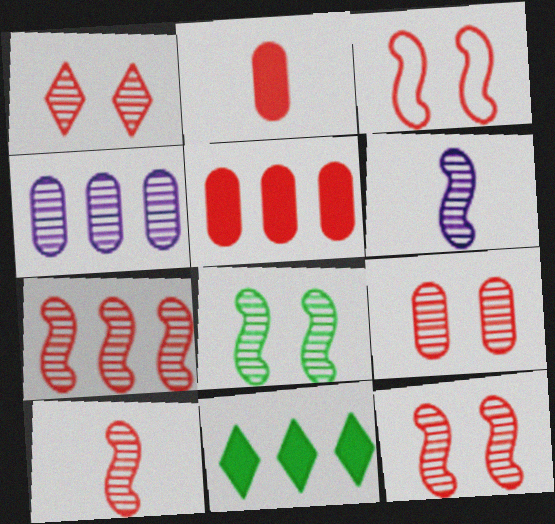[[1, 9, 12], 
[6, 7, 8], 
[7, 10, 12]]